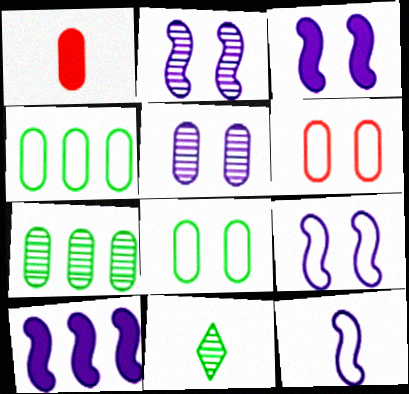[[1, 4, 5], 
[1, 11, 12], 
[2, 3, 9], 
[2, 10, 12], 
[6, 10, 11]]